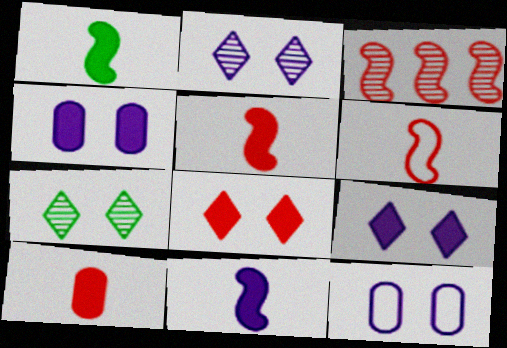[[1, 5, 11]]